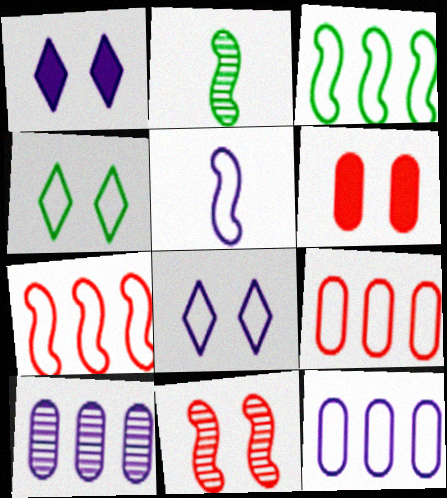[[1, 2, 9], 
[1, 5, 10], 
[4, 5, 9], 
[5, 8, 12]]